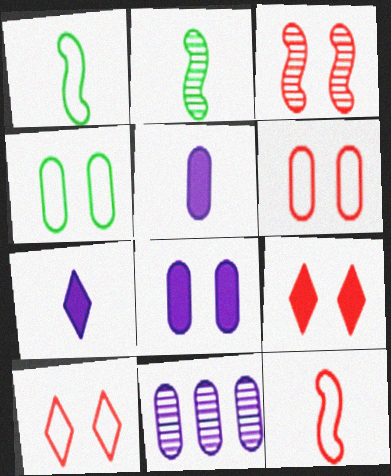[[1, 9, 11], 
[3, 6, 9]]